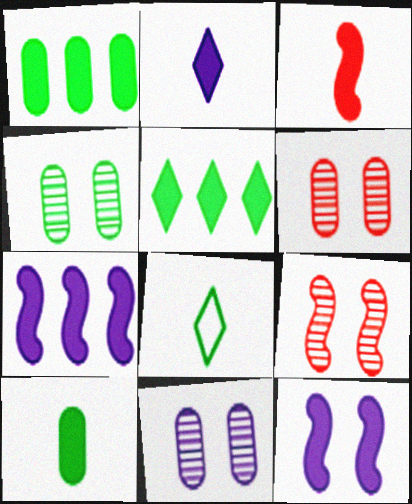[[2, 3, 10], 
[4, 6, 11], 
[6, 7, 8]]